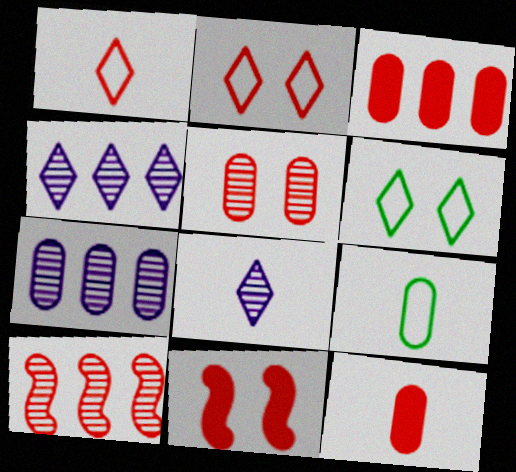[[2, 5, 11], 
[2, 10, 12], 
[4, 9, 11]]